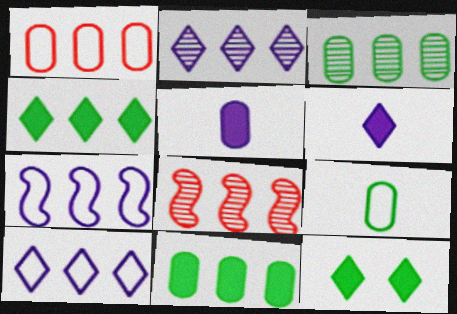[[2, 3, 8], 
[8, 10, 11]]